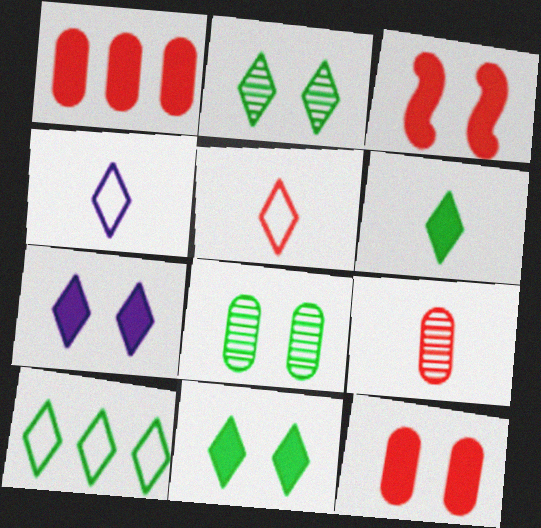[[2, 6, 10]]